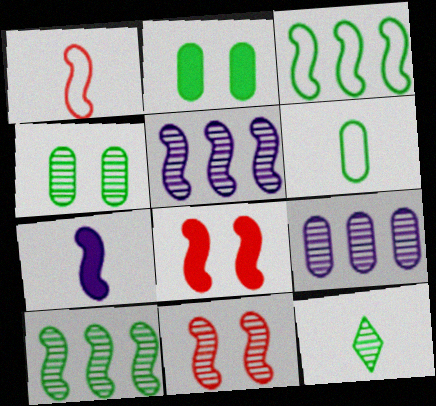[[2, 3, 12], 
[3, 7, 11], 
[4, 10, 12], 
[9, 11, 12]]